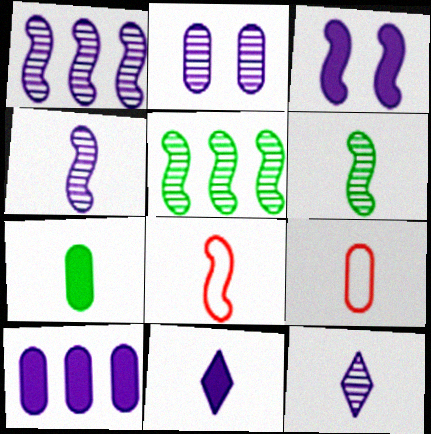[[1, 2, 12], 
[3, 5, 8], 
[3, 10, 11], 
[6, 9, 11], 
[7, 8, 12]]